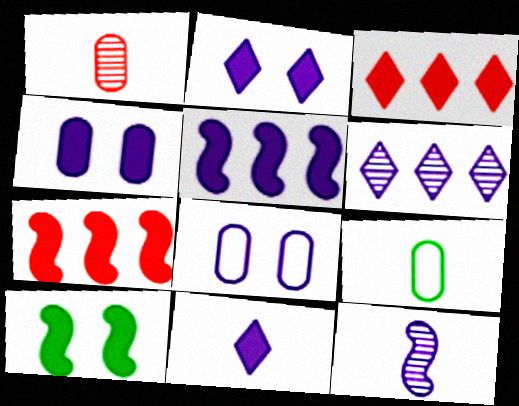[[4, 5, 11]]